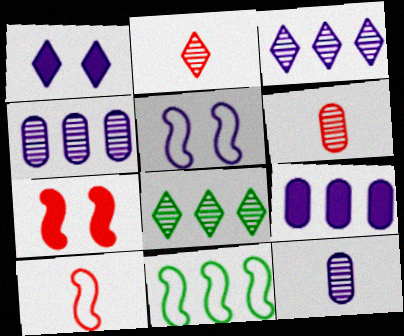[[1, 6, 11], 
[5, 10, 11]]